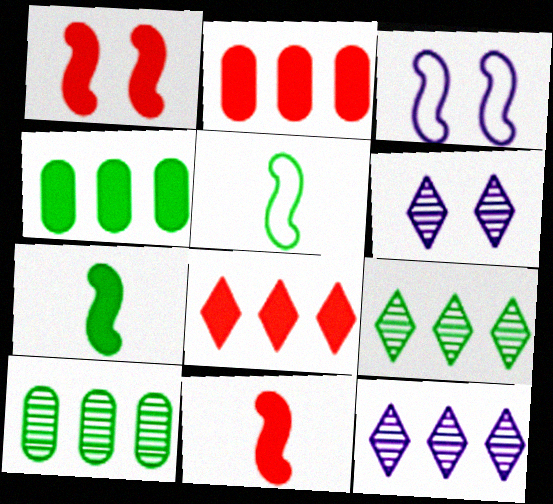[[2, 5, 6]]